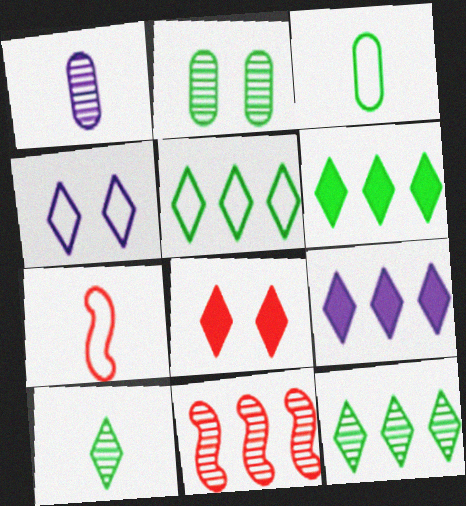[[2, 7, 9], 
[5, 6, 12]]